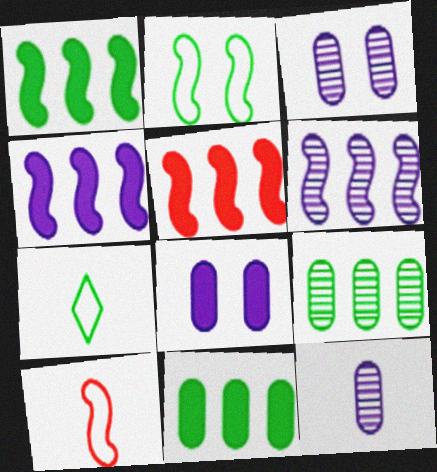[[1, 4, 5], 
[3, 5, 7]]